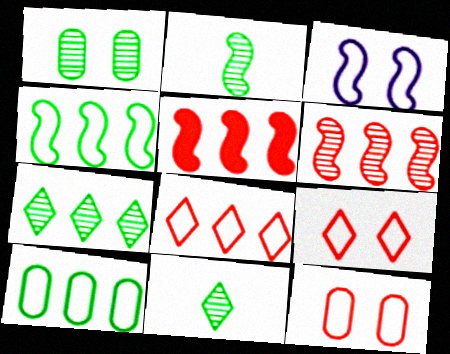[[1, 2, 7], 
[2, 3, 5]]